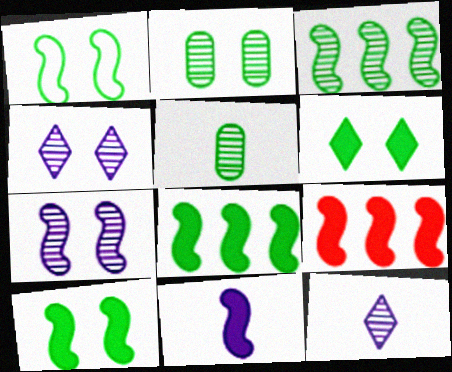[[1, 2, 6], 
[9, 10, 11]]